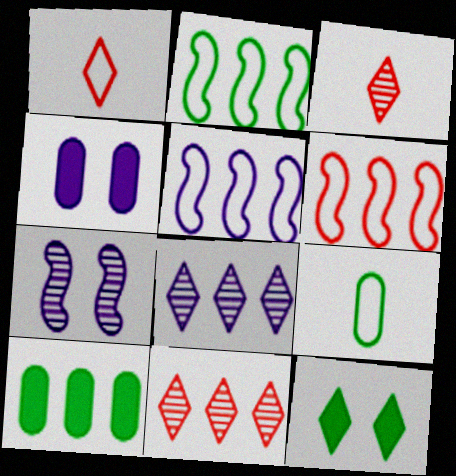[[1, 7, 10], 
[1, 8, 12], 
[2, 3, 4], 
[2, 5, 6], 
[5, 10, 11], 
[6, 8, 10]]